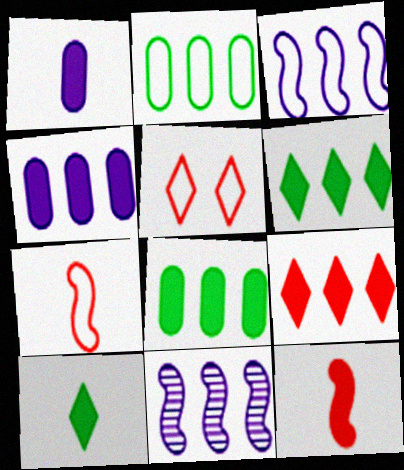[[1, 10, 12], 
[2, 9, 11]]